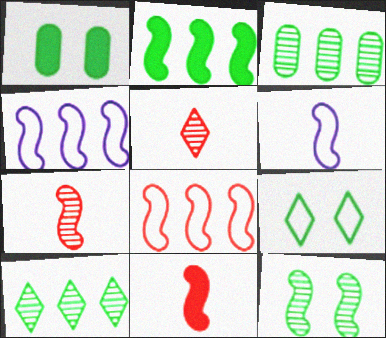[[1, 4, 5], 
[1, 9, 12], 
[4, 11, 12]]